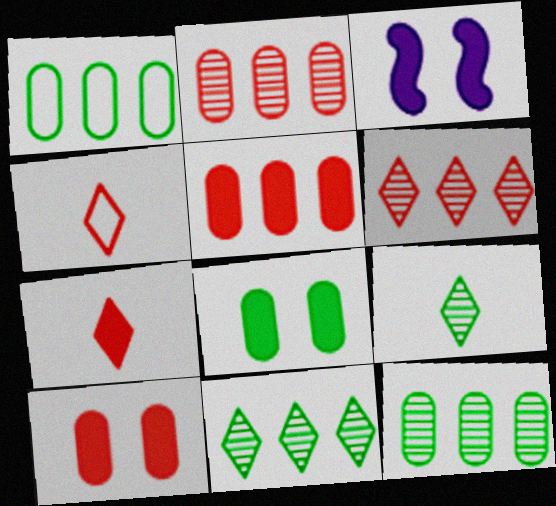[[3, 4, 12]]